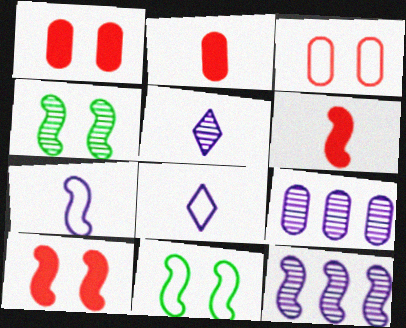[[6, 11, 12]]